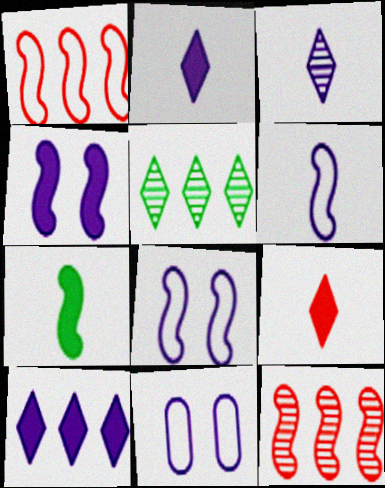[[7, 8, 12]]